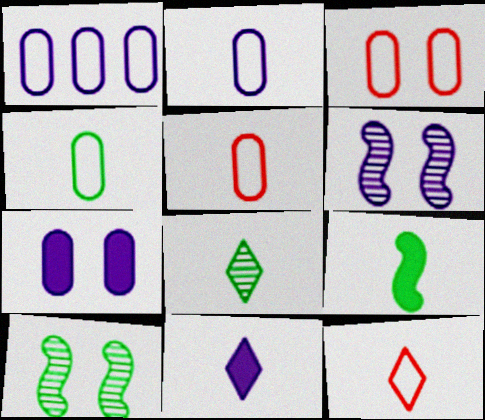[[1, 3, 4], 
[1, 6, 11], 
[2, 4, 5], 
[4, 8, 9], 
[8, 11, 12]]